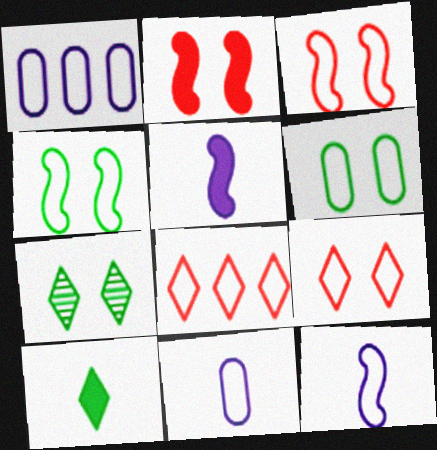[[4, 8, 11], 
[6, 8, 12]]